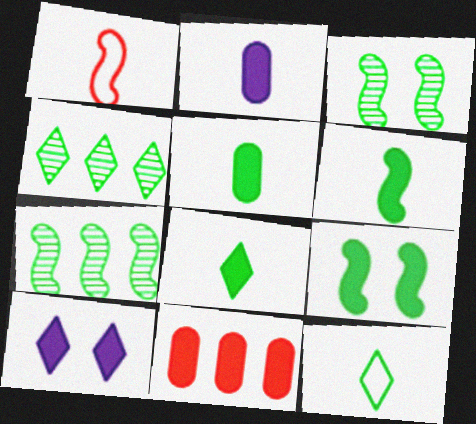[[5, 6, 8], 
[6, 10, 11]]